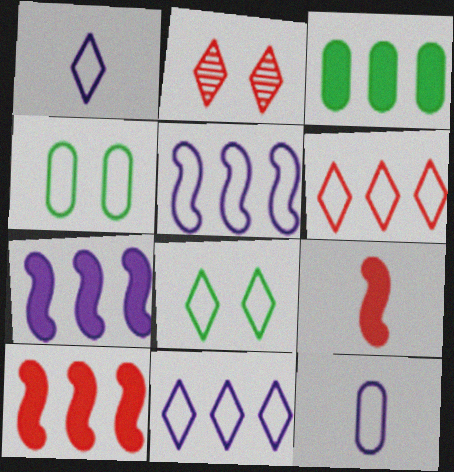[[1, 6, 8]]